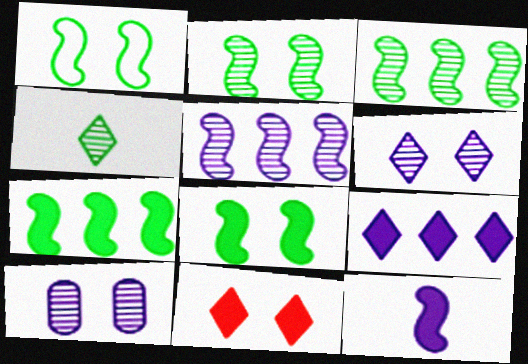[[1, 2, 8], 
[1, 10, 11]]